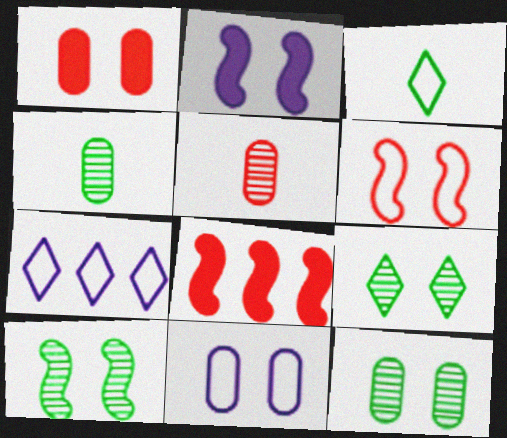[[1, 11, 12], 
[2, 6, 10], 
[9, 10, 12]]